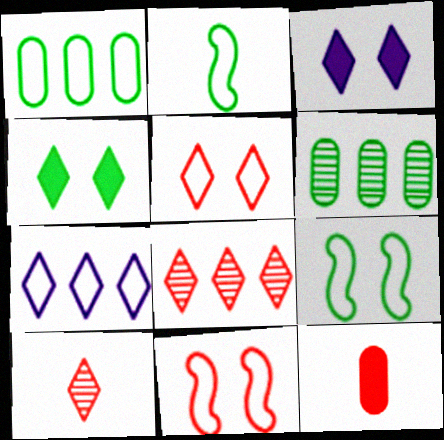[[2, 4, 6], 
[4, 7, 10], 
[8, 11, 12]]